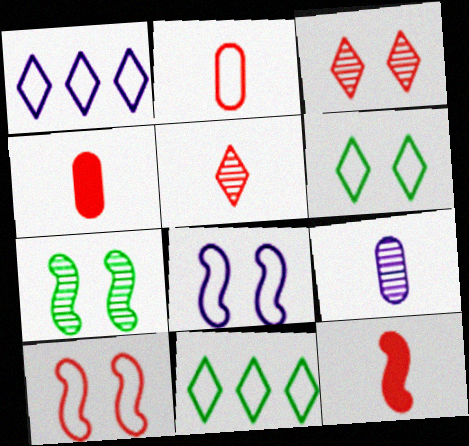[[1, 4, 7], 
[2, 5, 12], 
[2, 8, 11]]